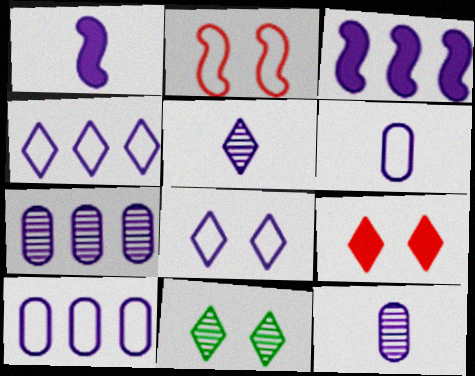[[1, 5, 6], 
[1, 7, 8], 
[3, 4, 7], 
[3, 8, 12], 
[8, 9, 11]]